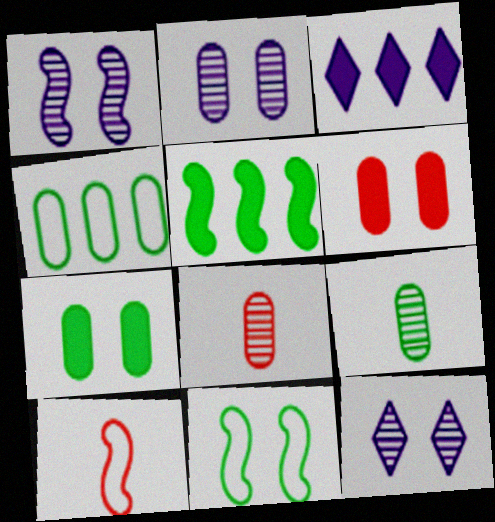[[1, 2, 12], 
[1, 5, 10], 
[3, 8, 11], 
[4, 7, 9], 
[6, 11, 12]]